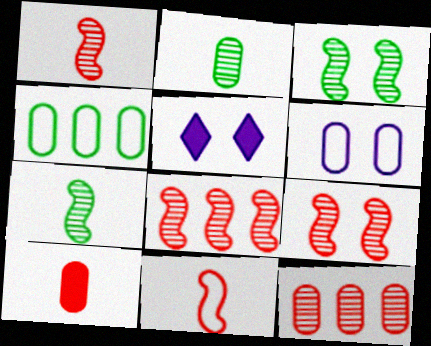[[1, 4, 5], 
[1, 8, 9]]